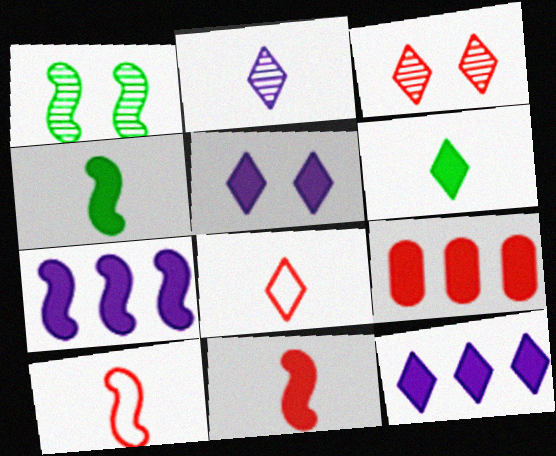[[1, 7, 10], 
[2, 6, 8], 
[3, 9, 10], 
[4, 5, 9]]